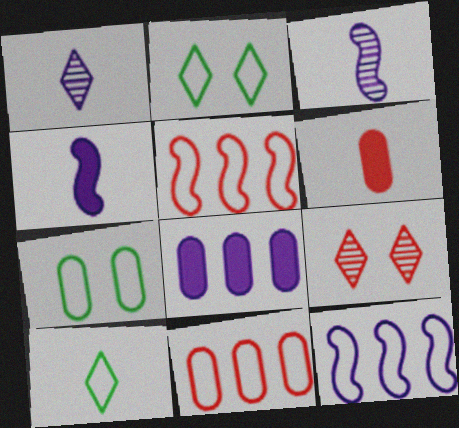[[3, 6, 10], 
[5, 6, 9]]